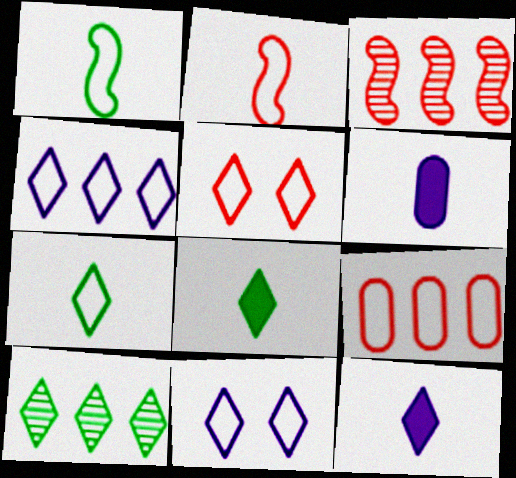[[1, 9, 11], 
[2, 5, 9], 
[4, 5, 7], 
[5, 10, 12]]